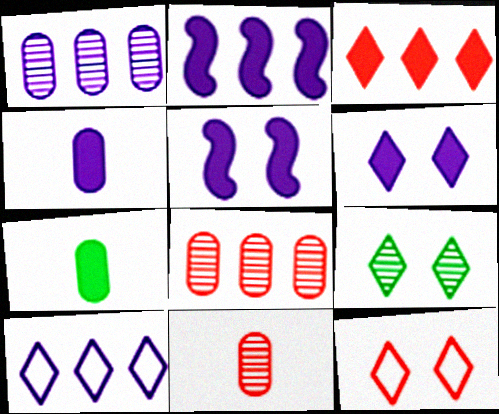[[1, 2, 10], 
[2, 4, 6], 
[3, 5, 7], 
[6, 9, 12]]